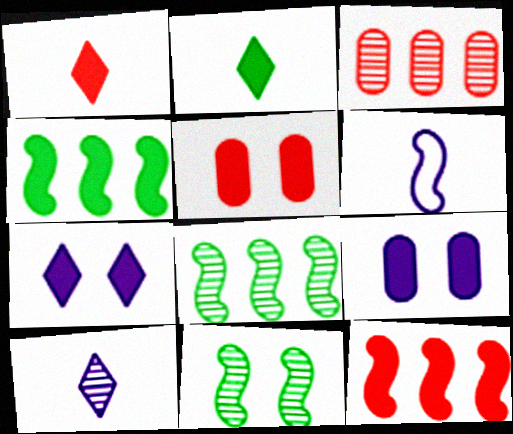[[1, 4, 9], 
[1, 5, 12], 
[2, 9, 12], 
[3, 10, 11], 
[6, 11, 12]]